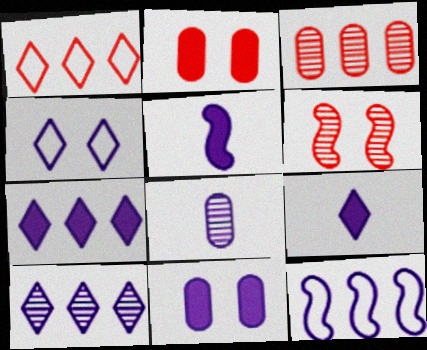[[4, 9, 10], 
[5, 7, 11]]